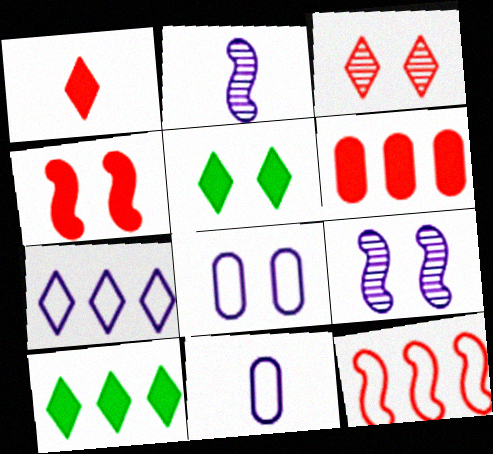[[1, 4, 6]]